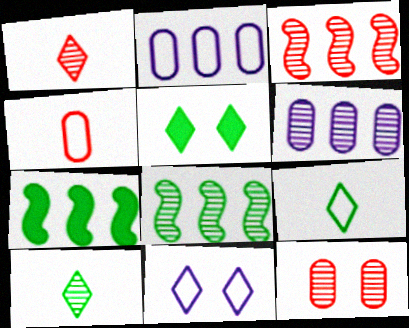[[1, 3, 12]]